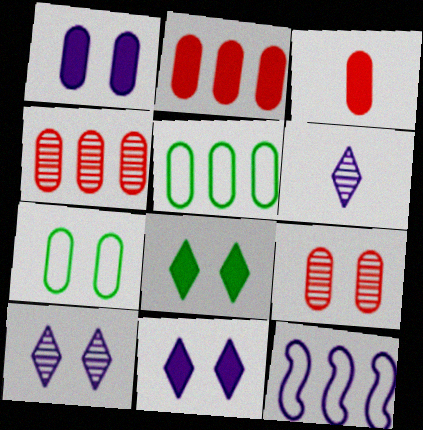[[1, 6, 12], 
[1, 7, 9]]